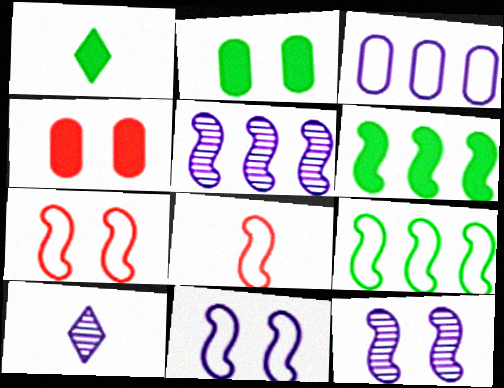[[1, 2, 6], 
[4, 9, 10], 
[6, 8, 12], 
[8, 9, 11]]